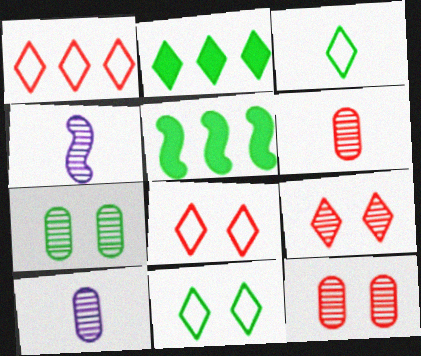[[3, 5, 7], 
[5, 8, 10]]